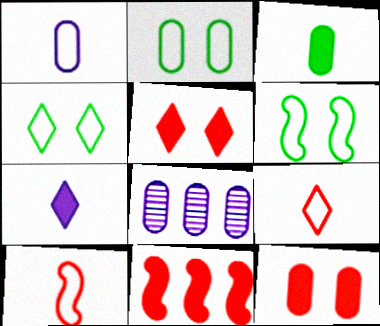[[2, 4, 6]]